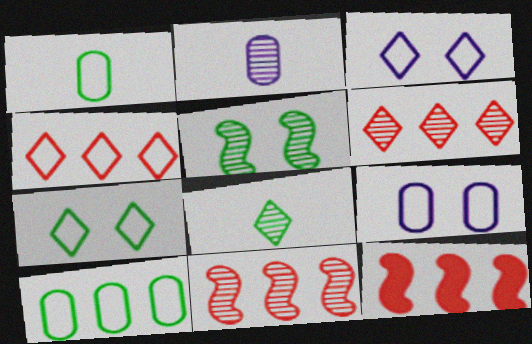[[2, 5, 6], 
[2, 7, 12], 
[8, 9, 12]]